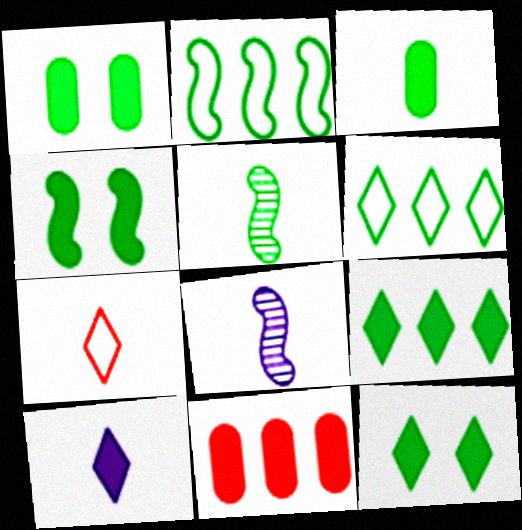[[1, 4, 12], 
[1, 5, 6], 
[2, 4, 5], 
[3, 4, 9], 
[3, 7, 8], 
[4, 10, 11]]